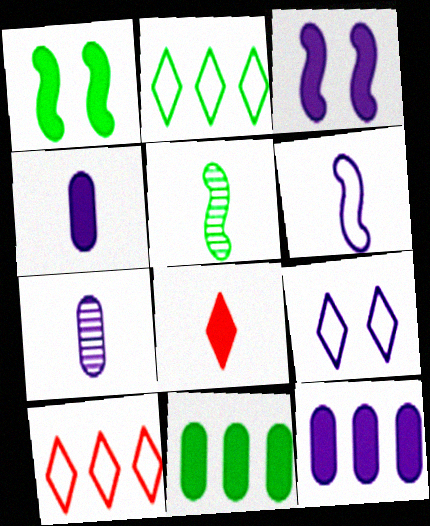[[1, 7, 10], 
[1, 8, 12], 
[3, 8, 11]]